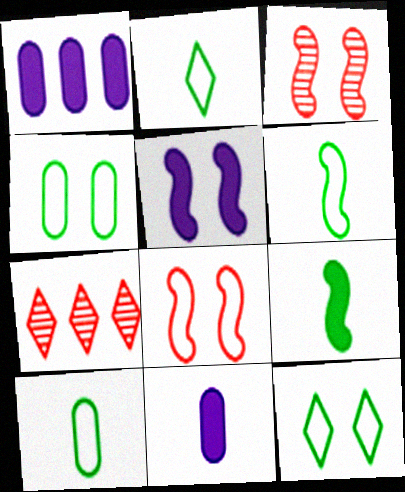[[1, 2, 3], 
[2, 6, 10], 
[5, 7, 10]]